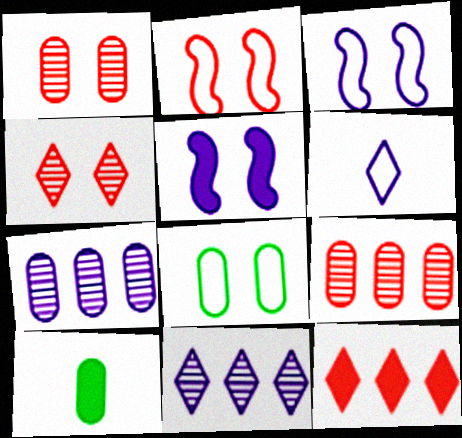[[2, 10, 11], 
[4, 5, 8], 
[5, 6, 7], 
[5, 10, 12]]